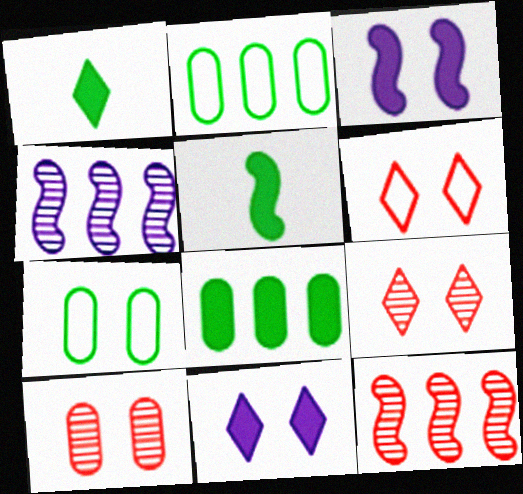[[3, 7, 9]]